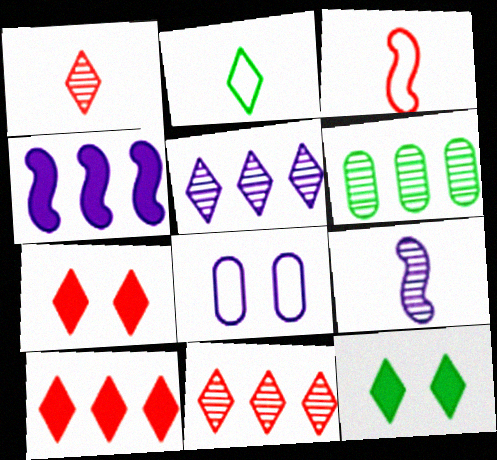[[2, 5, 7]]